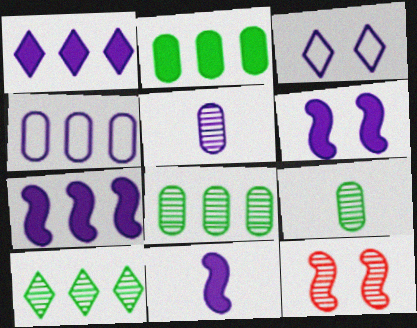[[3, 5, 7], 
[5, 10, 12], 
[6, 7, 11]]